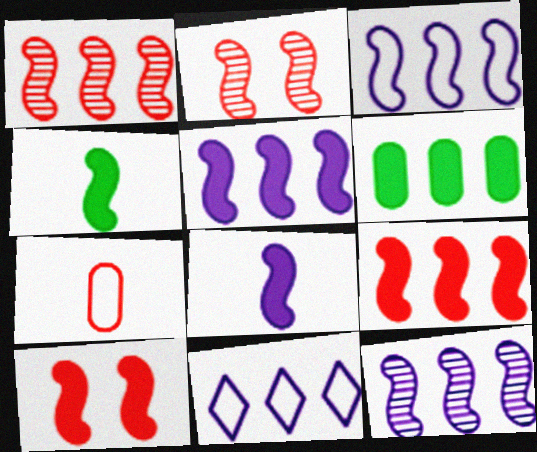[[1, 6, 11], 
[2, 3, 4], 
[3, 5, 12], 
[4, 5, 10]]